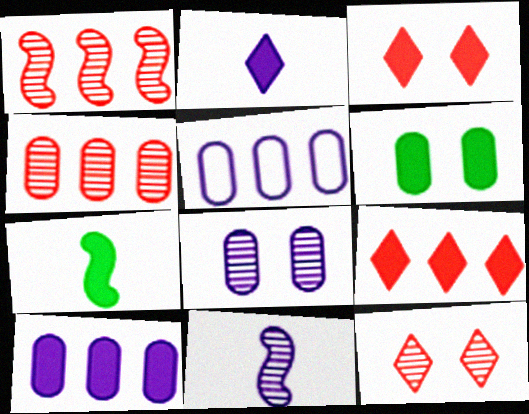[[3, 7, 10], 
[5, 7, 12]]